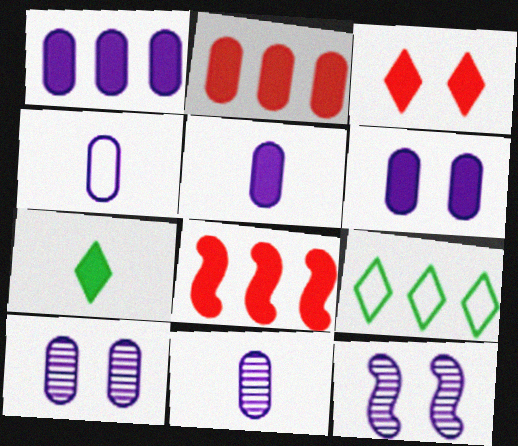[[1, 4, 10], 
[1, 5, 6], 
[4, 5, 11], 
[6, 7, 8]]